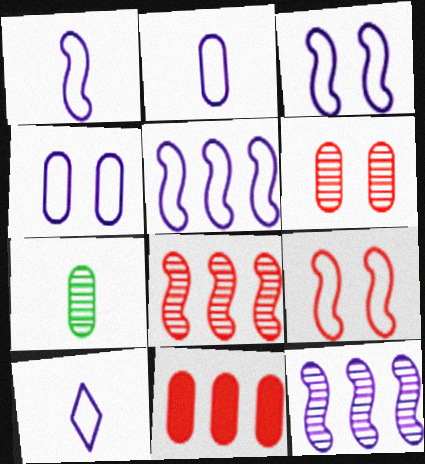[[1, 2, 10], 
[1, 3, 5], 
[4, 5, 10], 
[4, 7, 11]]